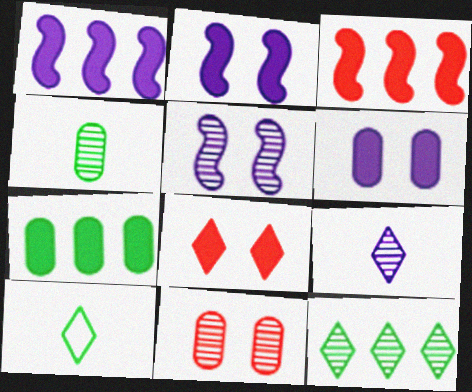[[1, 10, 11]]